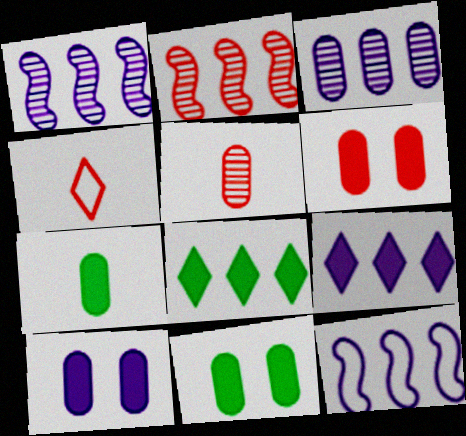[[1, 4, 11], 
[2, 4, 6], 
[3, 9, 12], 
[6, 10, 11]]